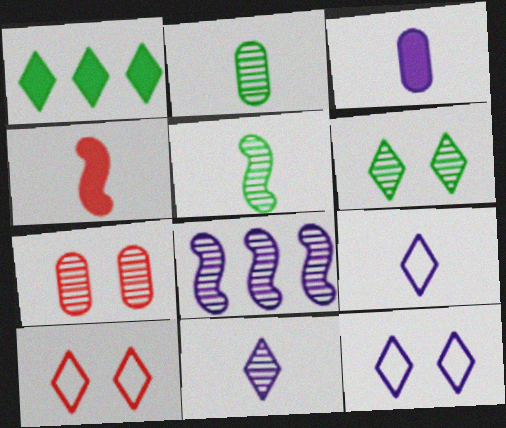[[1, 10, 11], 
[2, 4, 9], 
[3, 8, 12]]